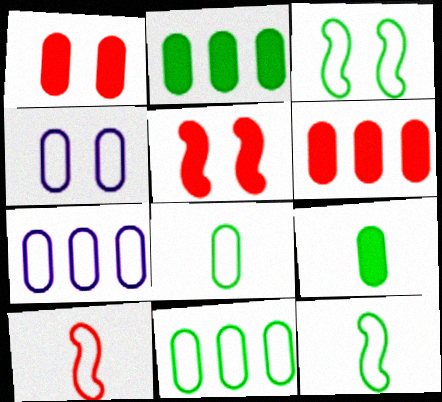[]